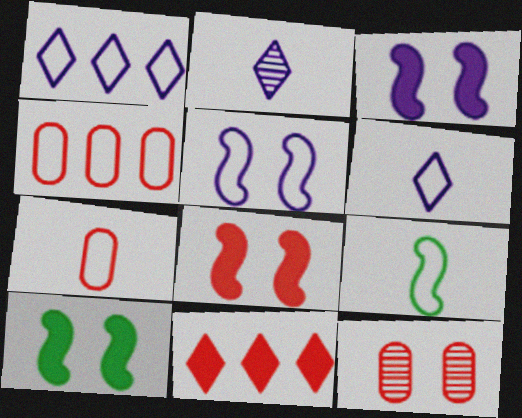[[2, 4, 10], 
[3, 8, 10], 
[6, 7, 9]]